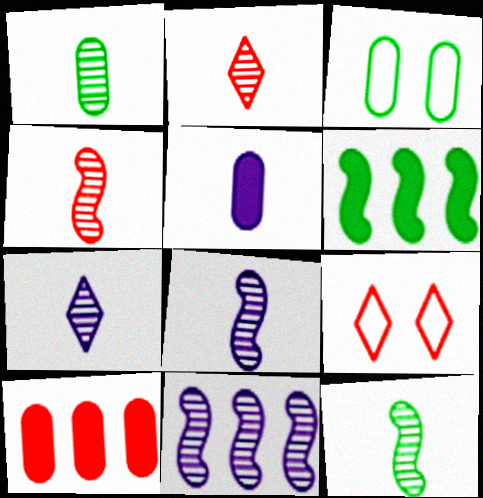[[1, 2, 8], 
[1, 4, 7], 
[4, 8, 12], 
[4, 9, 10]]